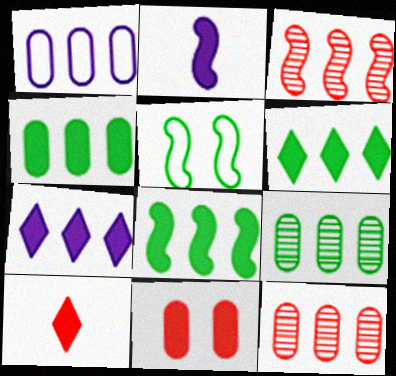[[1, 3, 6], 
[1, 4, 12], 
[2, 3, 5], 
[2, 6, 11], 
[4, 6, 8]]